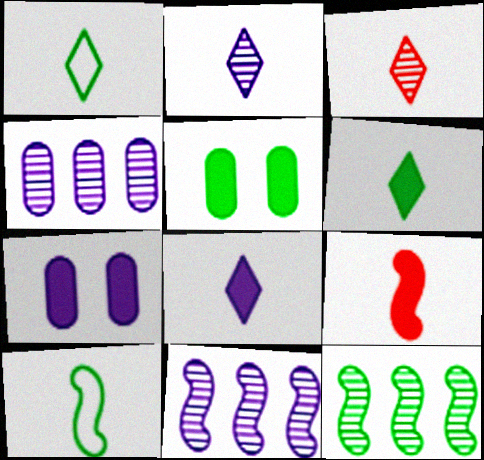[[1, 3, 8], 
[1, 5, 12]]